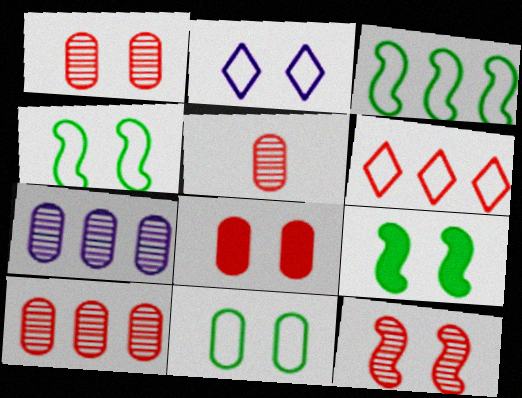[[1, 2, 9], 
[1, 5, 10]]